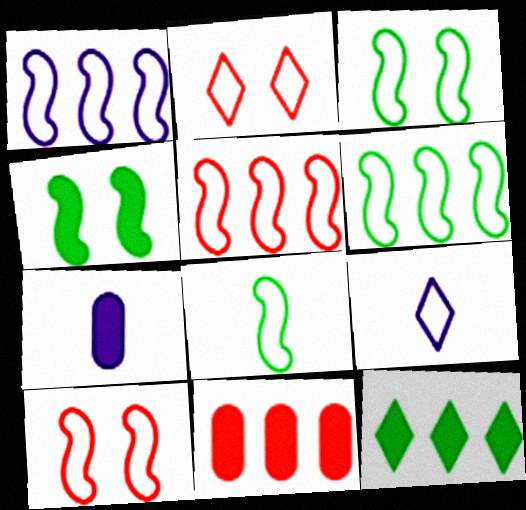[[1, 5, 6], 
[1, 8, 10], 
[3, 6, 8]]